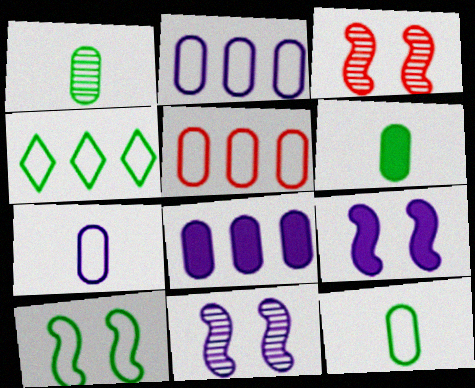[[1, 6, 12], 
[3, 9, 10], 
[4, 10, 12]]